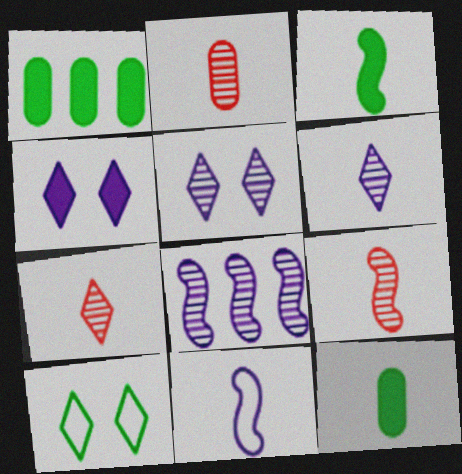[[2, 7, 9], 
[3, 9, 11], 
[7, 11, 12]]